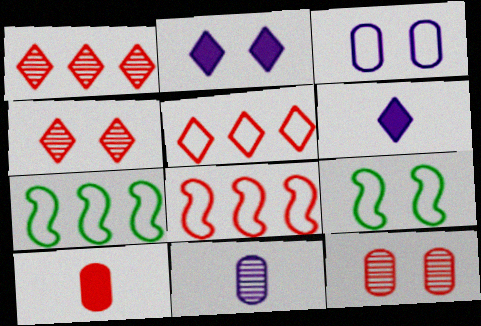[[2, 9, 12], 
[4, 8, 10], 
[6, 7, 12]]